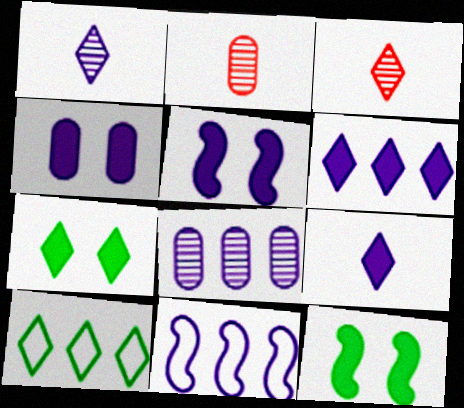[[1, 4, 11], 
[2, 5, 10], 
[2, 7, 11], 
[6, 8, 11]]